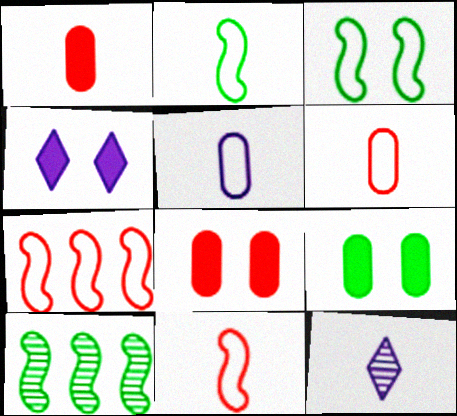[[1, 2, 12], 
[4, 6, 10], 
[7, 9, 12]]